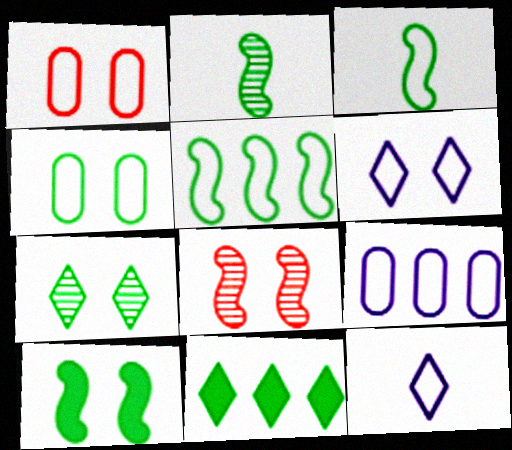[[1, 5, 12], 
[2, 4, 11], 
[2, 5, 10], 
[4, 7, 10]]